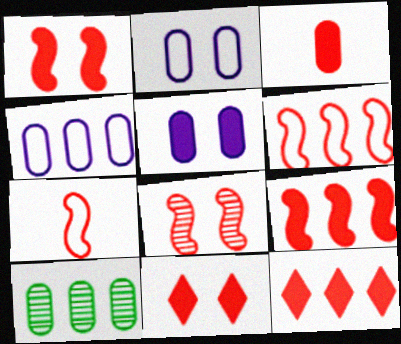[[1, 3, 12], 
[2, 3, 10], 
[3, 9, 11], 
[7, 8, 9]]